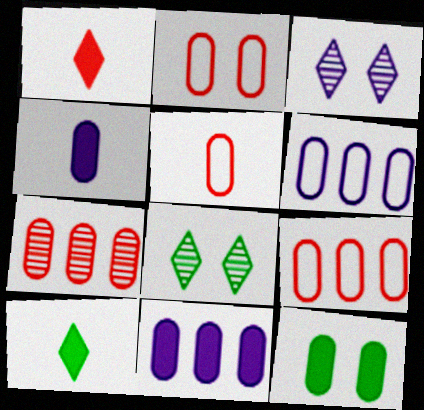[[2, 5, 9]]